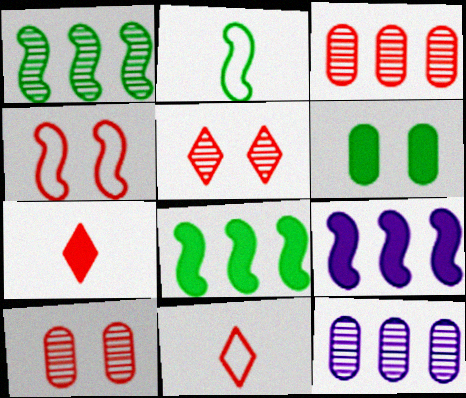[[3, 4, 7], 
[6, 7, 9]]